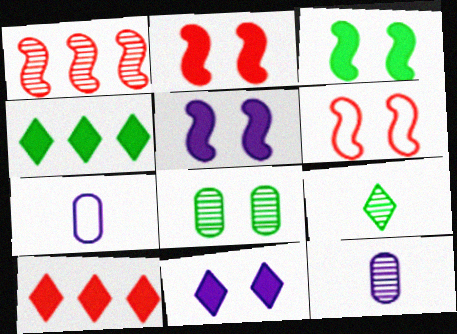[[2, 3, 5], 
[4, 6, 12], 
[6, 8, 11]]